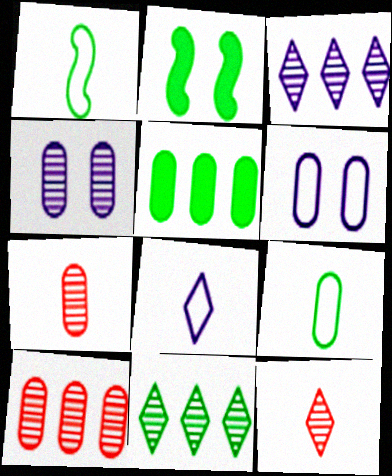[[2, 8, 10], 
[2, 9, 11], 
[5, 6, 7]]